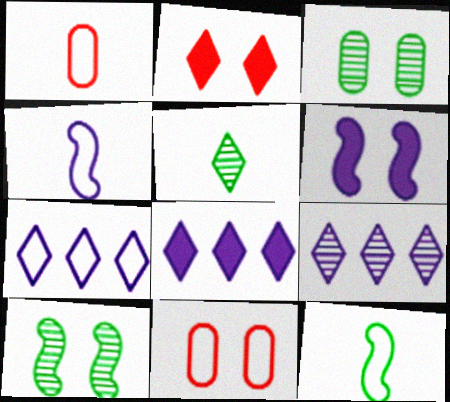[[1, 8, 10], 
[2, 5, 7], 
[7, 8, 9], 
[7, 11, 12]]